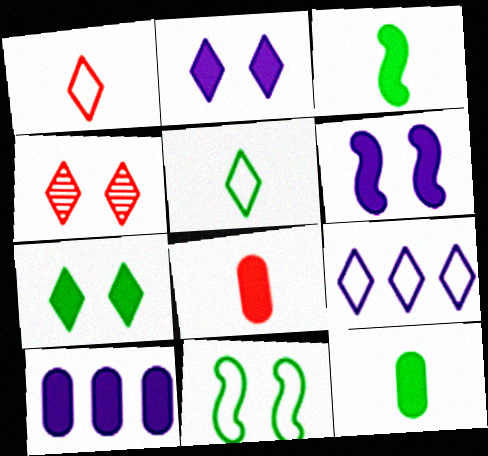[]